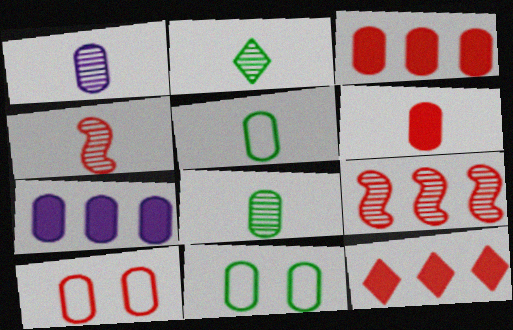[[1, 2, 4], 
[1, 3, 11], 
[1, 5, 6], 
[4, 10, 12], 
[7, 8, 10]]